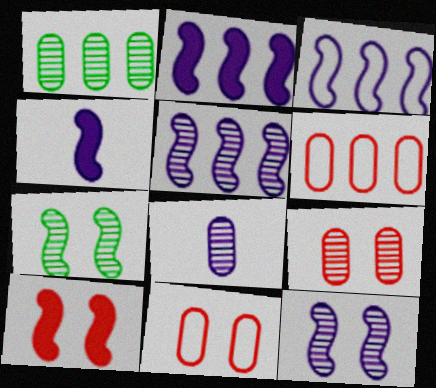[[1, 8, 9], 
[2, 3, 5], 
[3, 4, 12]]